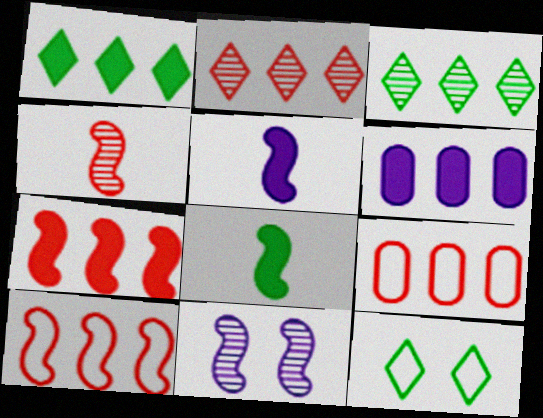[[1, 6, 7], 
[2, 7, 9], 
[3, 6, 10], 
[4, 6, 12], 
[8, 10, 11]]